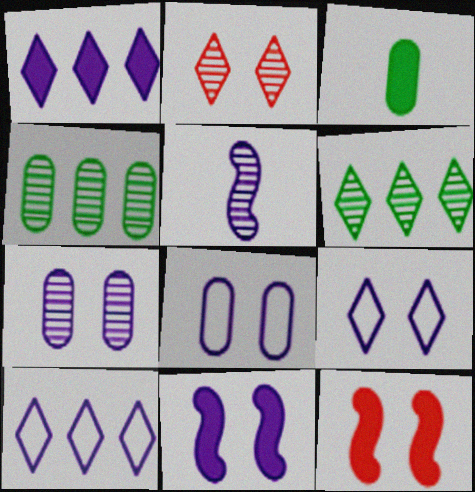[[1, 3, 12], 
[1, 5, 8], 
[2, 4, 5], 
[7, 9, 11]]